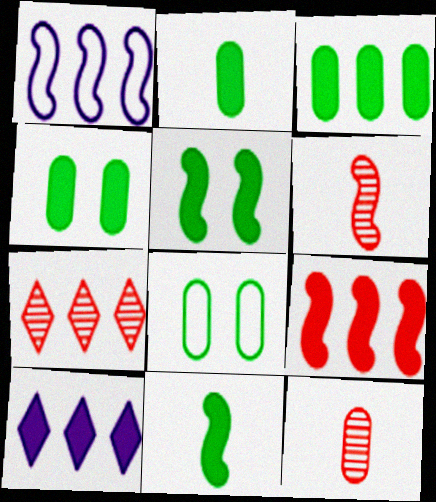[[1, 3, 7], 
[1, 5, 6], 
[2, 3, 4], 
[3, 9, 10], 
[6, 8, 10]]